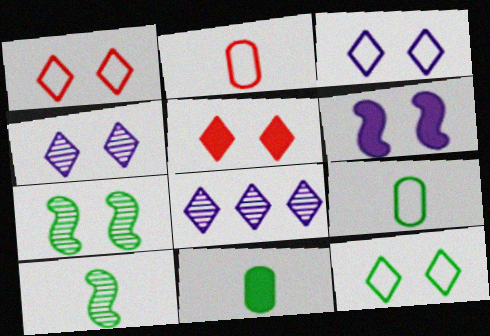[[1, 3, 12], 
[4, 5, 12]]